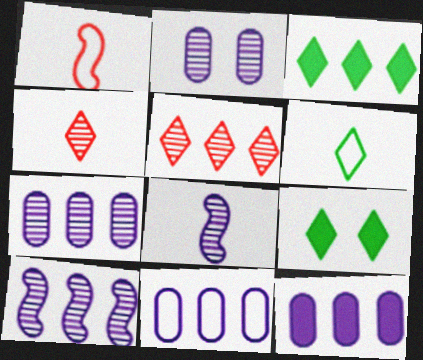[[1, 2, 3], 
[1, 7, 9], 
[7, 11, 12]]